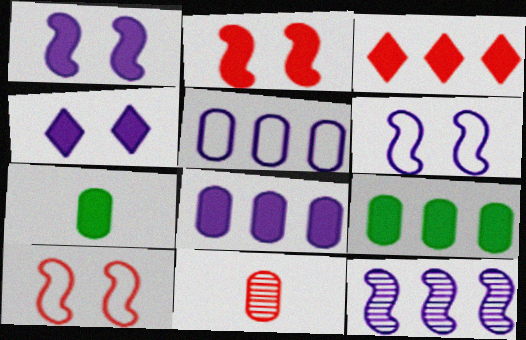[[1, 3, 7], 
[3, 10, 11]]